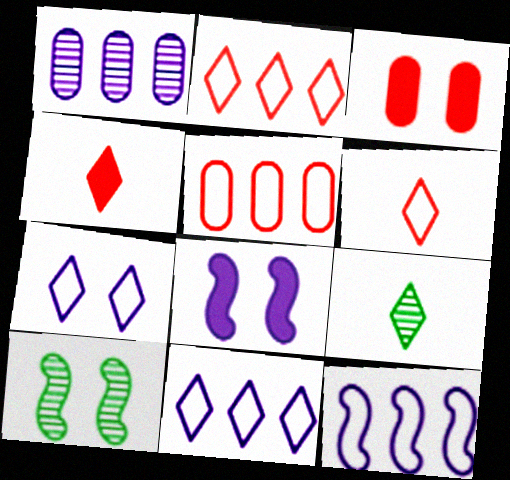[[3, 7, 10], 
[3, 9, 12], 
[5, 8, 9]]